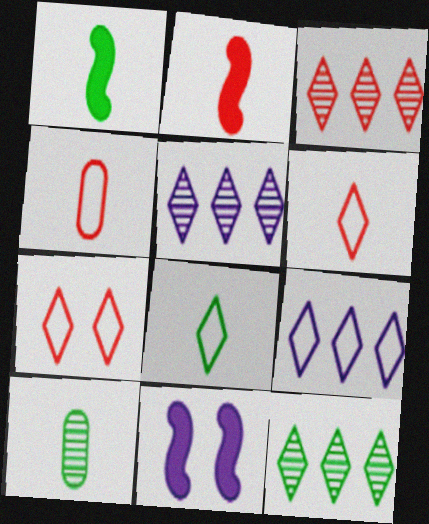[[1, 8, 10], 
[3, 5, 12], 
[4, 11, 12], 
[7, 8, 9]]